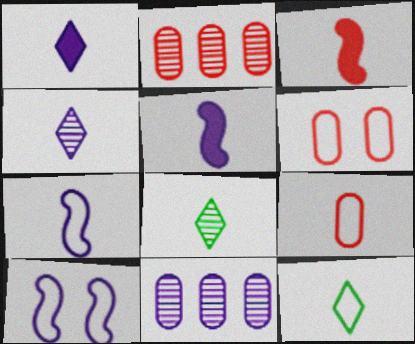[[1, 10, 11], 
[5, 8, 9], 
[7, 9, 12]]